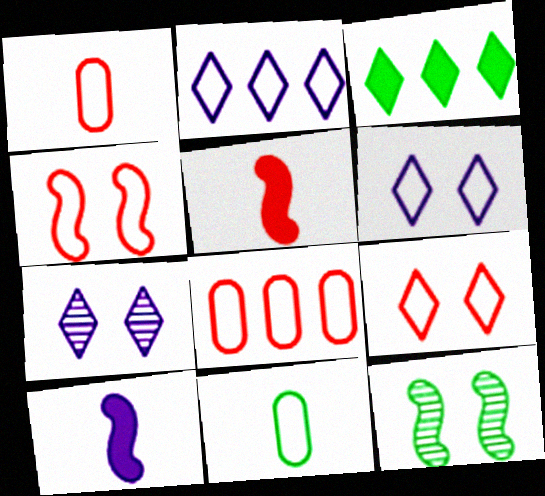[[2, 4, 11], 
[3, 11, 12]]